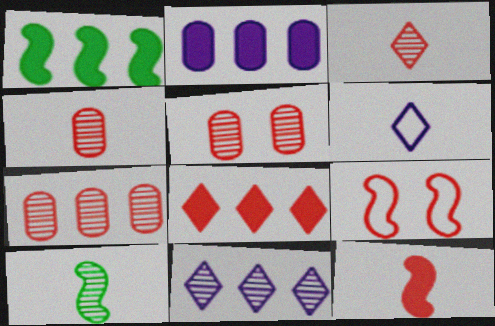[[1, 2, 8], 
[1, 5, 6], 
[4, 5, 7], 
[4, 8, 9], 
[5, 10, 11]]